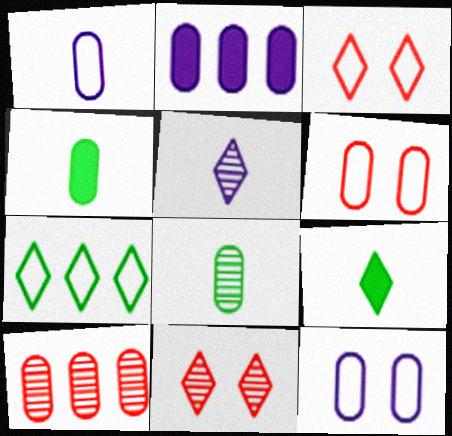[[2, 6, 8], 
[4, 10, 12]]